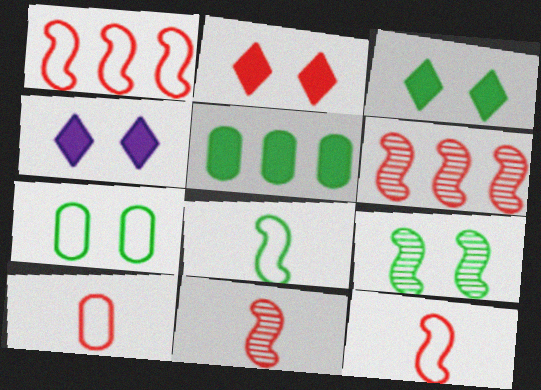[[2, 3, 4], 
[2, 6, 10], 
[3, 7, 9]]